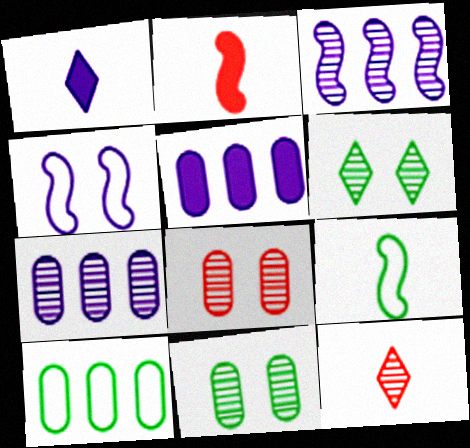[[1, 4, 7], 
[3, 11, 12]]